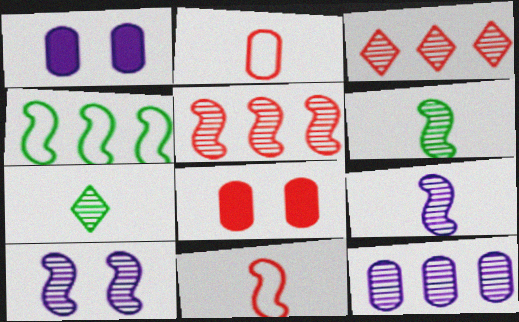[[3, 8, 11], 
[5, 6, 10]]